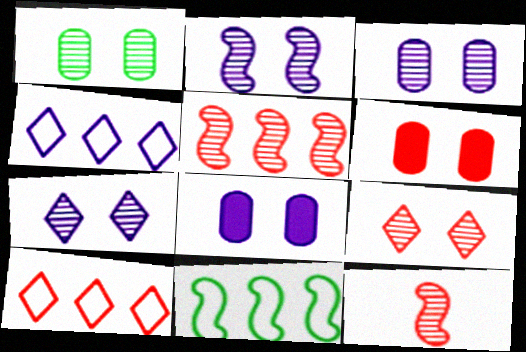[[1, 2, 9], 
[2, 3, 7], 
[6, 10, 12]]